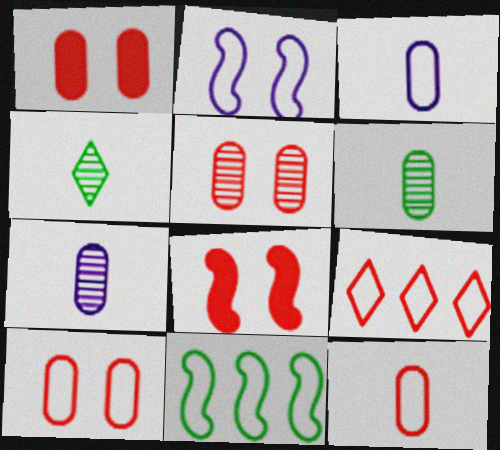[[1, 5, 10]]